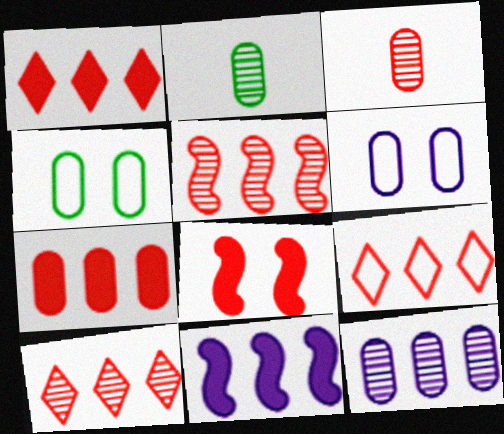[[1, 9, 10], 
[2, 6, 7], 
[3, 8, 9], 
[5, 7, 9]]